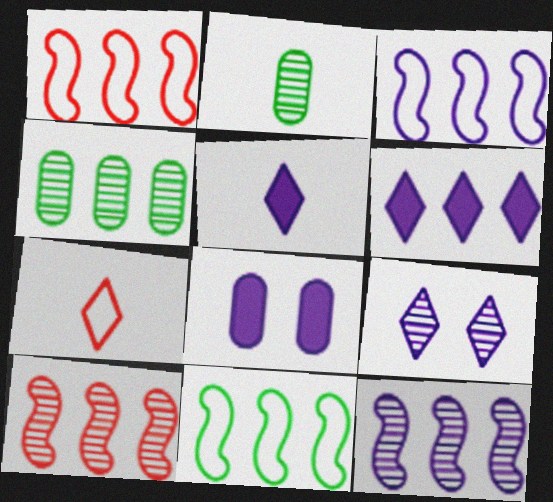[[1, 3, 11], 
[1, 4, 6], 
[2, 9, 10]]